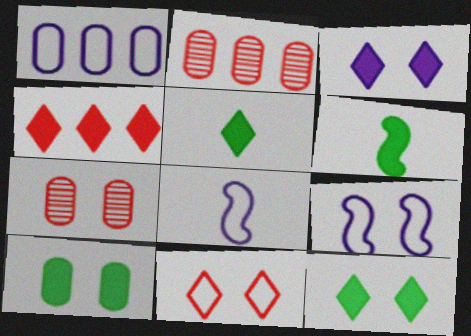[[2, 5, 9], 
[2, 8, 12], 
[3, 4, 5], 
[7, 9, 12]]